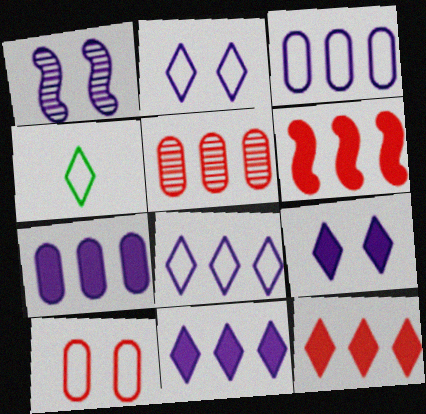[]